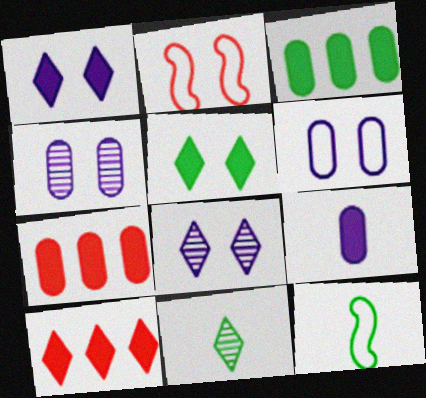[[2, 4, 5], 
[4, 10, 12], 
[7, 8, 12]]